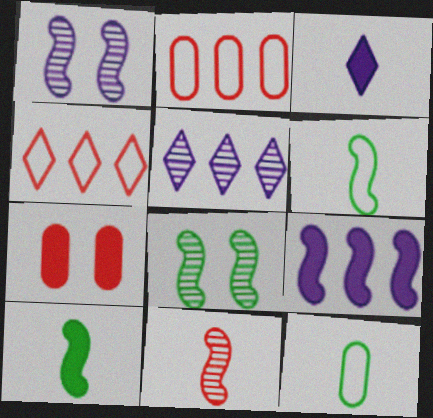[[2, 3, 8], 
[3, 11, 12], 
[4, 7, 11], 
[5, 6, 7]]